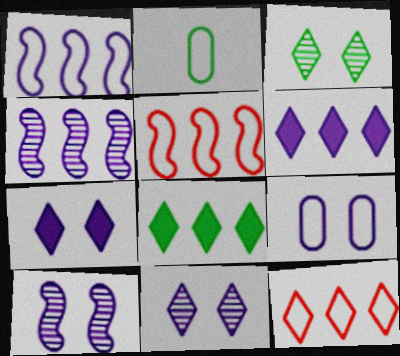[[7, 9, 10]]